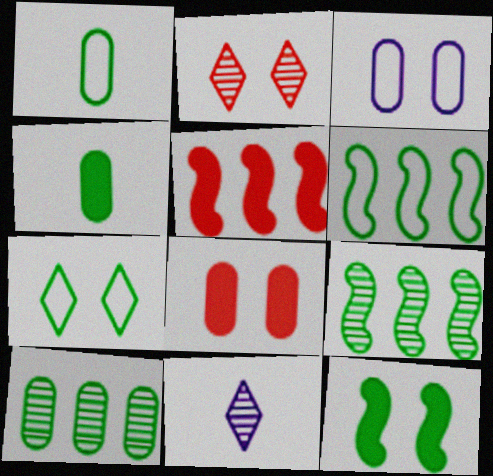[[1, 6, 7], 
[2, 3, 12], 
[4, 7, 9], 
[6, 8, 11]]